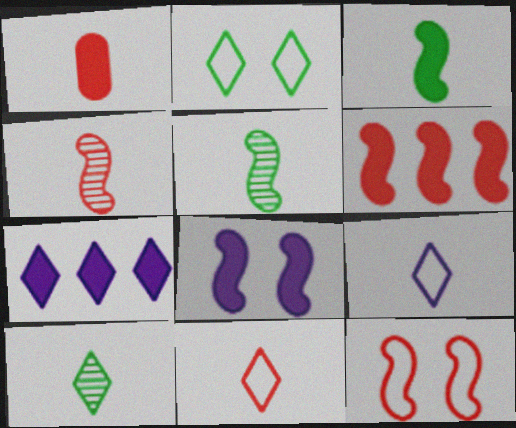[[1, 4, 11], 
[1, 5, 9], 
[3, 6, 8], 
[4, 6, 12]]